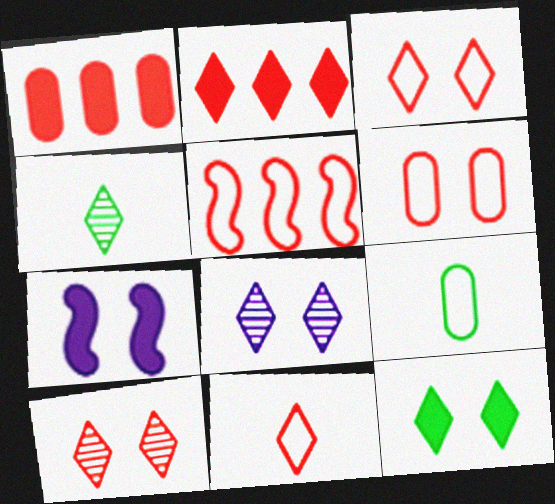[[2, 10, 11], 
[3, 8, 12], 
[5, 6, 11]]